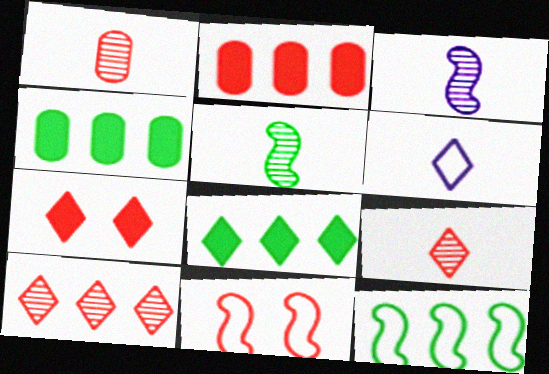[[2, 9, 11]]